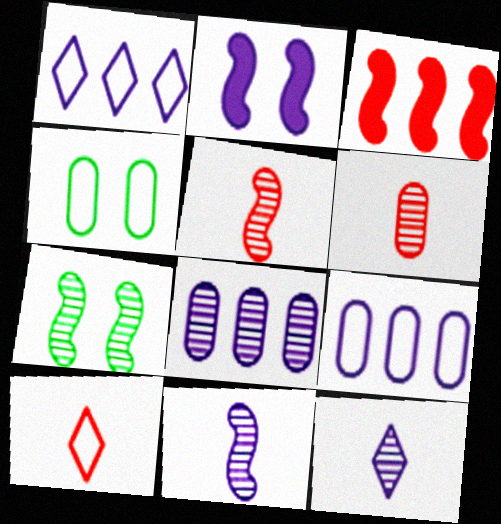[[2, 9, 12], 
[3, 4, 12]]